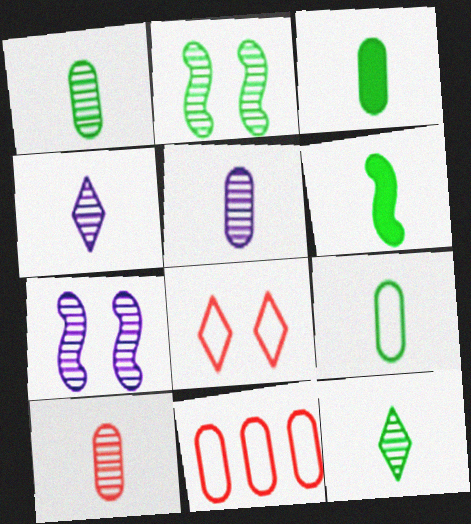[[1, 3, 9], 
[1, 5, 10], 
[6, 9, 12]]